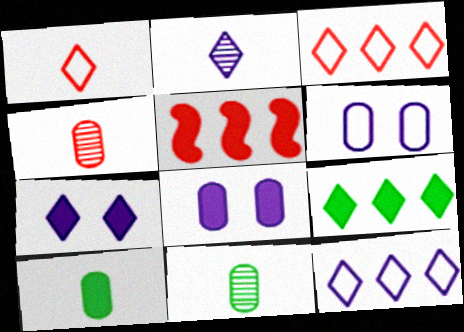[[2, 7, 12], 
[5, 7, 10]]